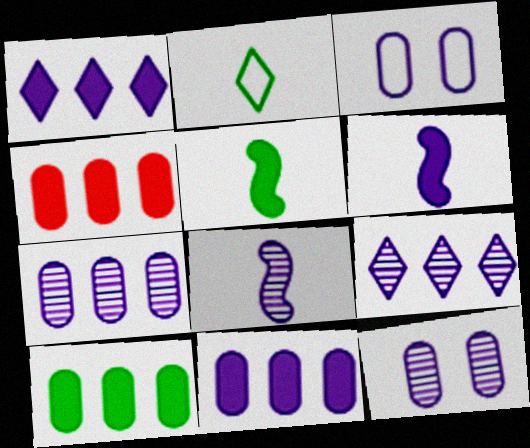[[1, 3, 8], 
[3, 6, 9], 
[4, 10, 11], 
[8, 9, 12]]